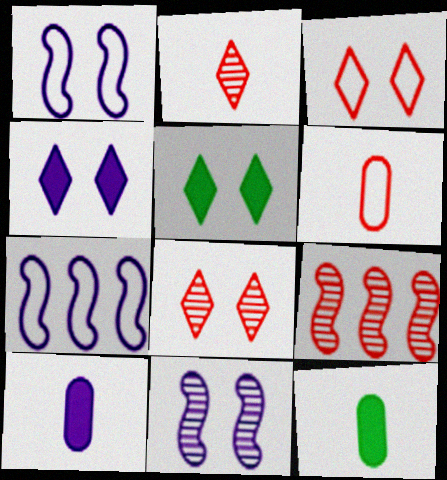[[7, 8, 12]]